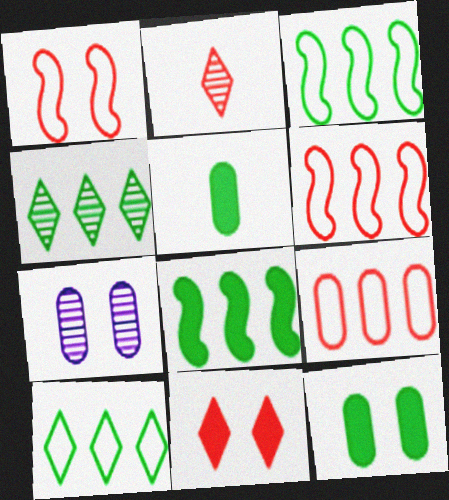[[5, 7, 9]]